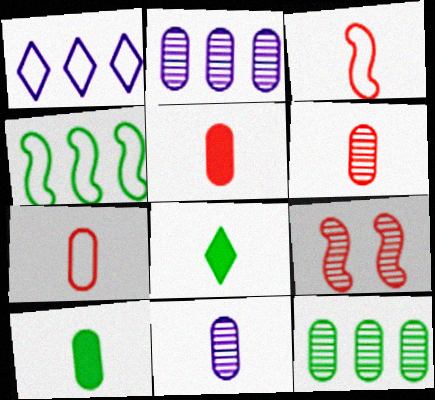[[1, 9, 10], 
[3, 8, 11], 
[5, 6, 7], 
[7, 10, 11]]